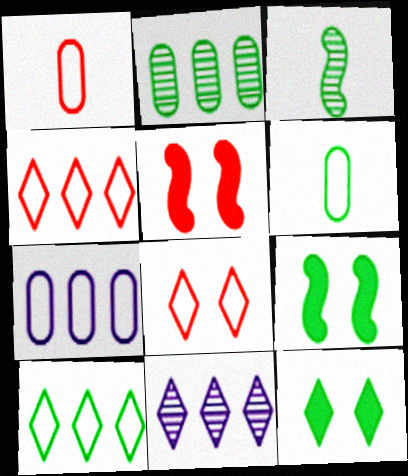[[1, 9, 11], 
[5, 6, 11]]